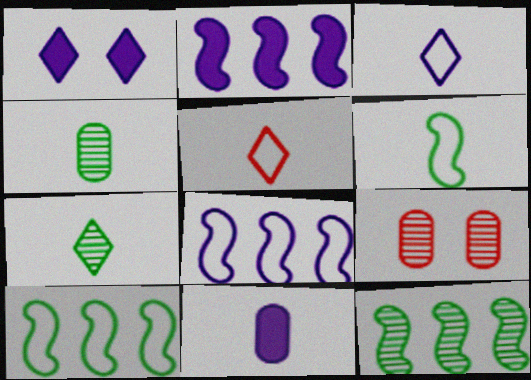[[1, 2, 11]]